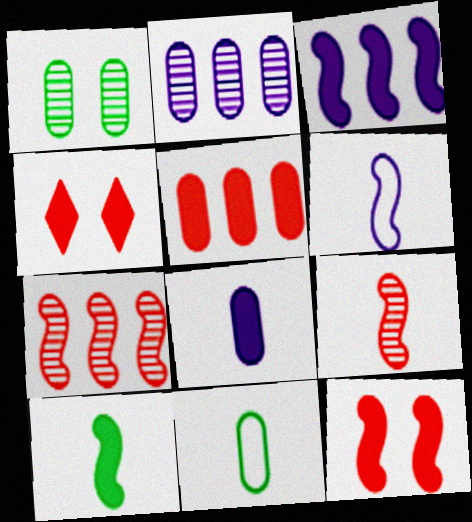[[3, 10, 12], 
[6, 9, 10]]